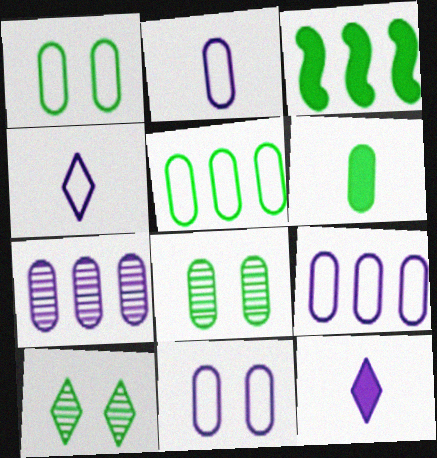[[2, 9, 11], 
[5, 6, 8]]